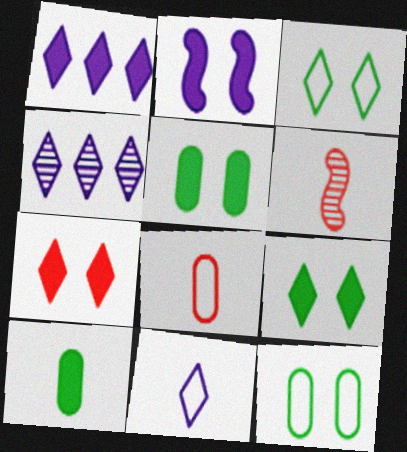[[1, 6, 12], 
[2, 5, 7], 
[6, 10, 11]]